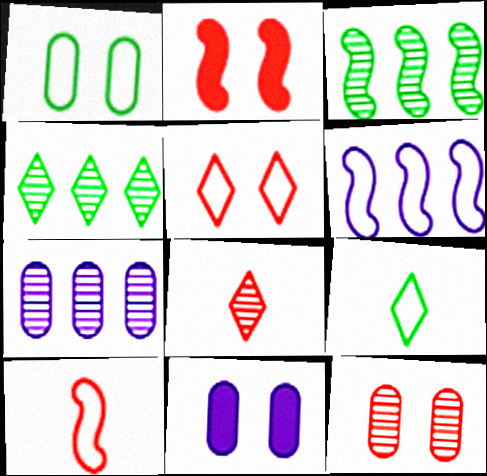[[1, 11, 12], 
[2, 5, 12], 
[2, 7, 9], 
[4, 10, 11]]